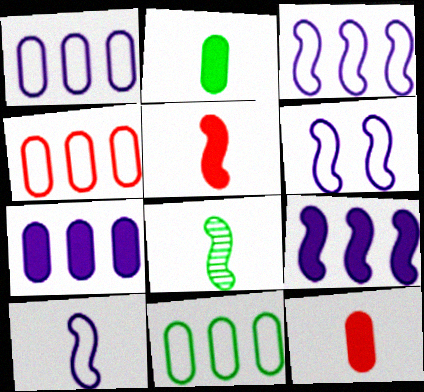[[1, 4, 11], 
[3, 6, 10], 
[5, 8, 10]]